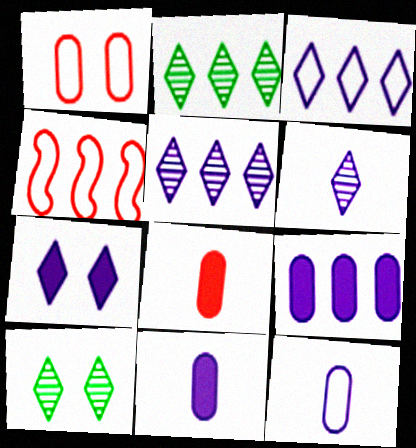[[2, 4, 9], 
[3, 6, 7], 
[4, 10, 11]]